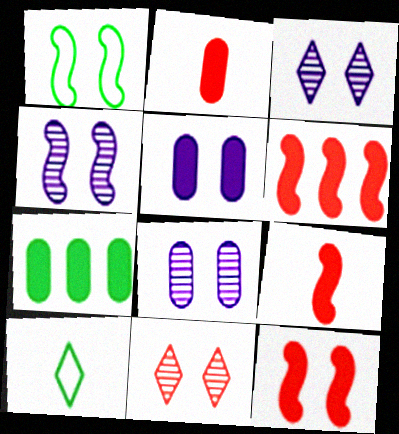[[1, 4, 12], 
[1, 5, 11], 
[2, 5, 7], 
[3, 4, 8], 
[6, 8, 10], 
[6, 9, 12]]